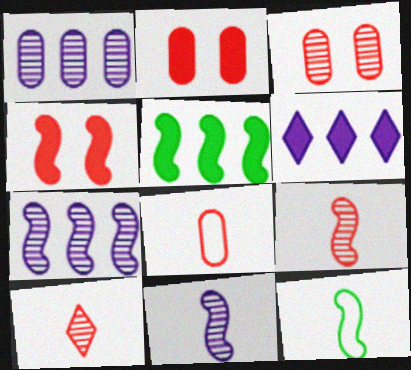[[3, 6, 12], 
[4, 7, 12]]